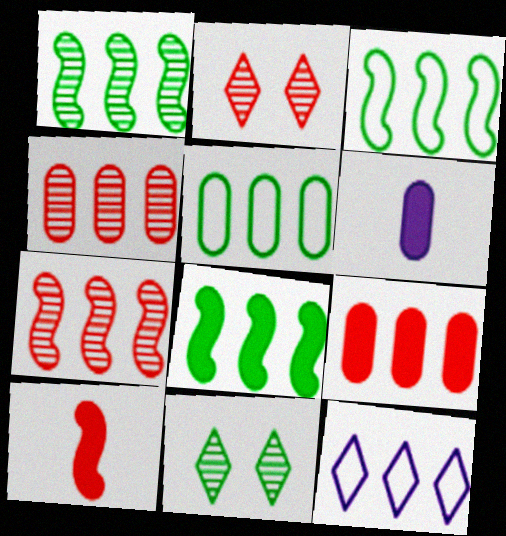[[1, 3, 8], 
[1, 9, 12], 
[2, 3, 6], 
[4, 8, 12]]